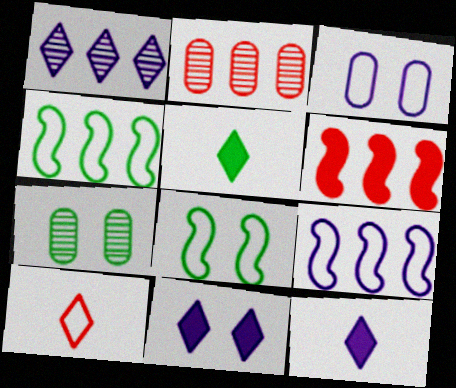[[2, 8, 12], 
[3, 4, 10], 
[4, 5, 7]]